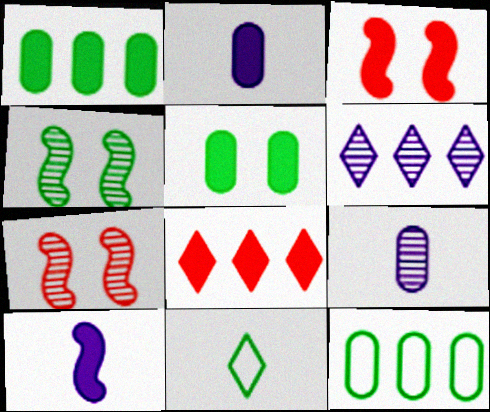[[1, 4, 11], 
[5, 8, 10]]